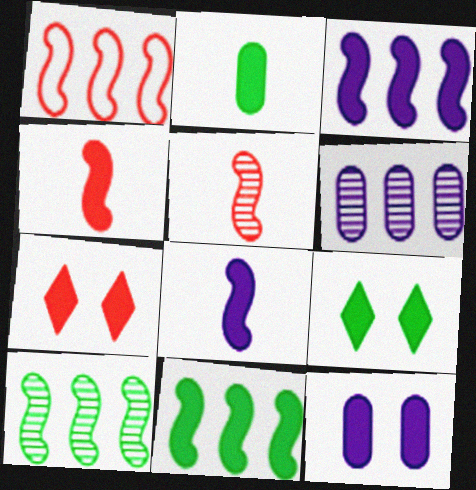[[1, 3, 10], 
[2, 3, 7], 
[2, 9, 11]]